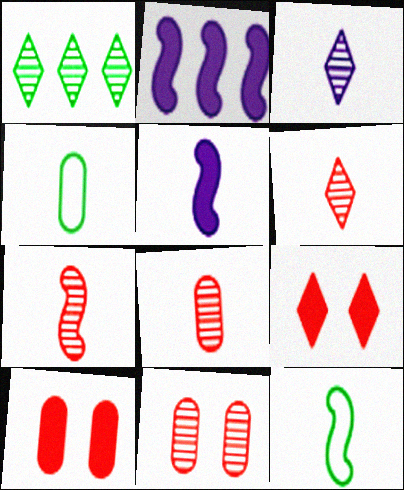[[4, 5, 6], 
[5, 7, 12], 
[6, 7, 8]]